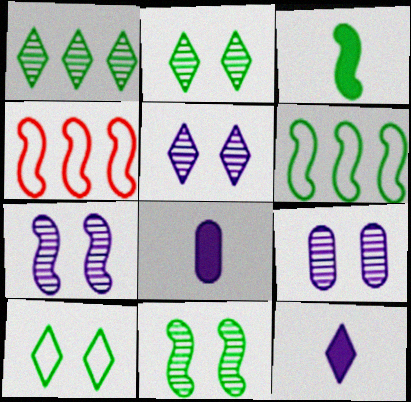[[2, 4, 8], 
[3, 4, 7], 
[3, 6, 11], 
[5, 7, 9]]